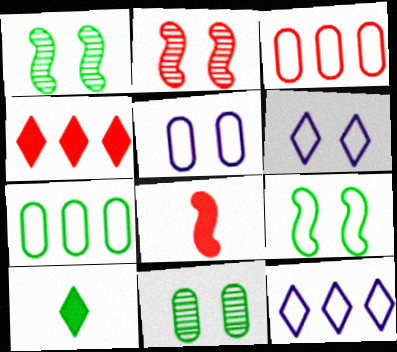[[1, 7, 10], 
[8, 11, 12]]